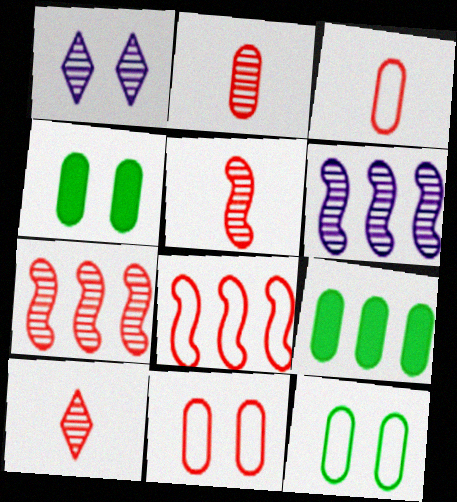[[2, 5, 10]]